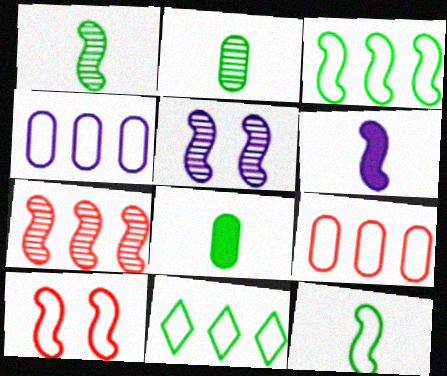[[1, 5, 7]]